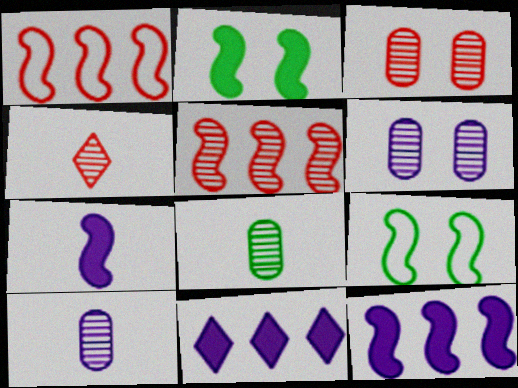[[3, 4, 5], 
[5, 7, 9]]